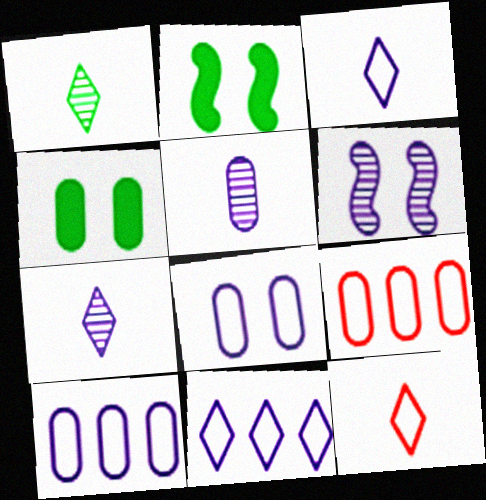[[2, 7, 9], 
[4, 5, 9]]